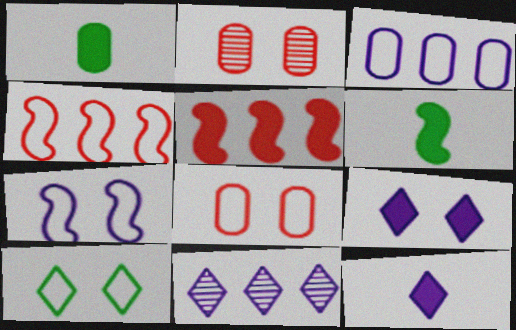[[1, 2, 3], 
[1, 5, 9], 
[6, 8, 11], 
[7, 8, 10]]